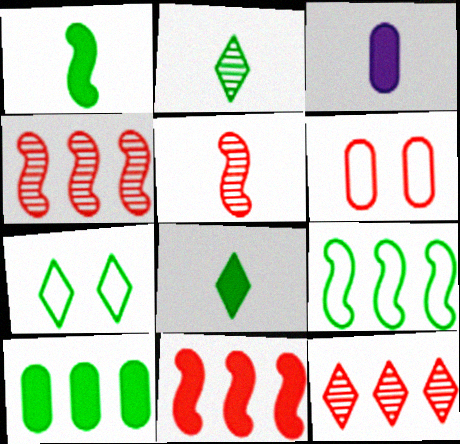[[3, 4, 7]]